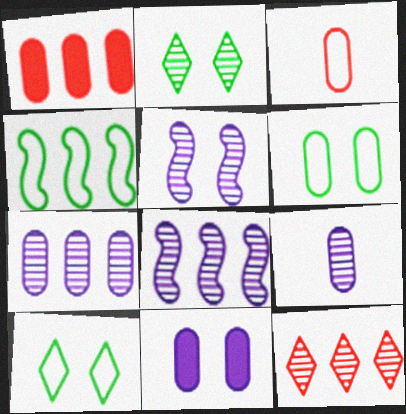[[1, 6, 9]]